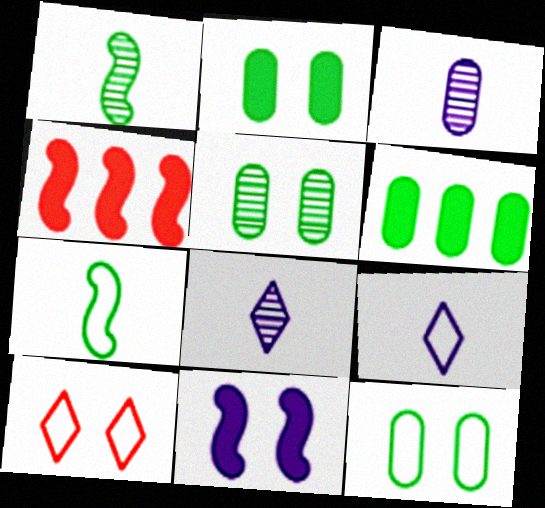[[2, 5, 12], 
[4, 5, 9], 
[4, 8, 12], 
[5, 10, 11]]